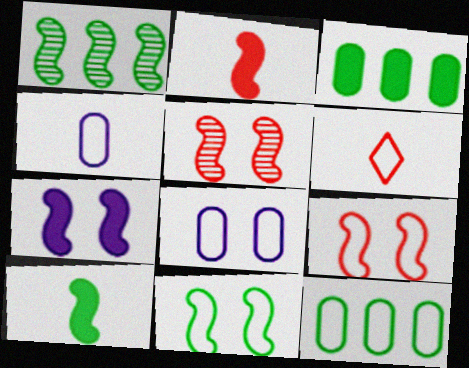[[1, 10, 11], 
[5, 7, 11]]